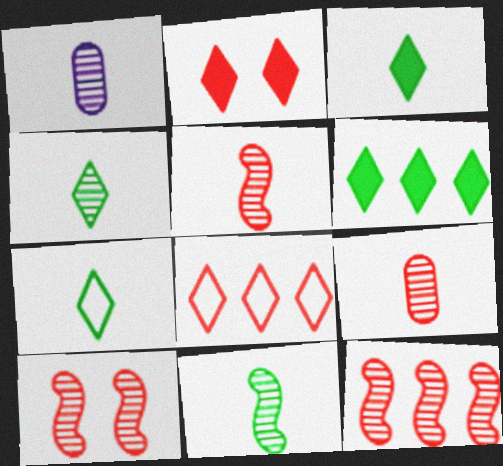[[1, 4, 5], 
[3, 4, 7], 
[5, 10, 12]]